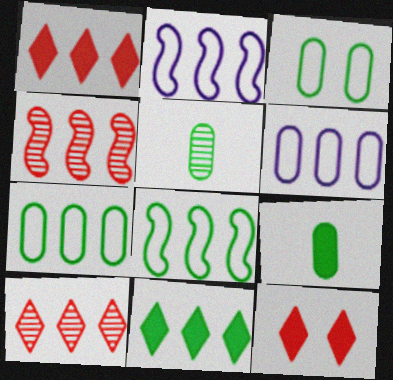[[2, 5, 12], 
[4, 6, 11]]